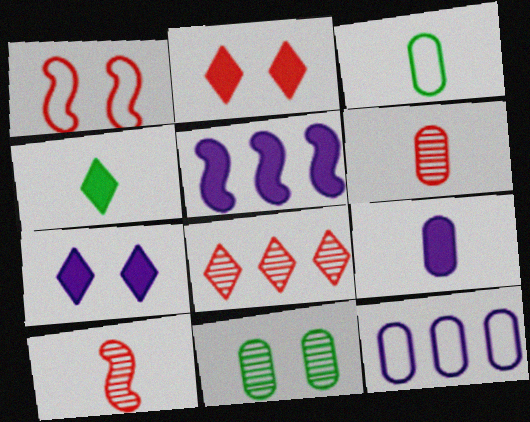[[1, 7, 11], 
[3, 6, 9], 
[5, 7, 9]]